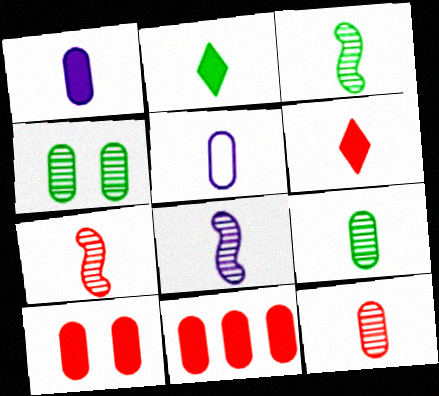[[2, 5, 7], 
[3, 5, 6], 
[3, 7, 8], 
[4, 5, 11]]